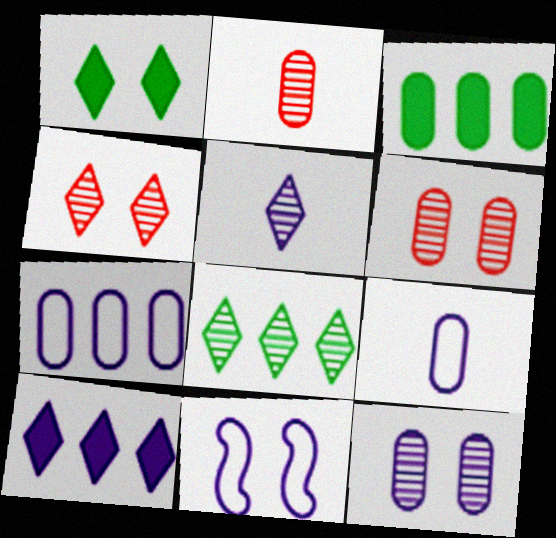[[1, 6, 11], 
[3, 6, 9], 
[4, 5, 8]]